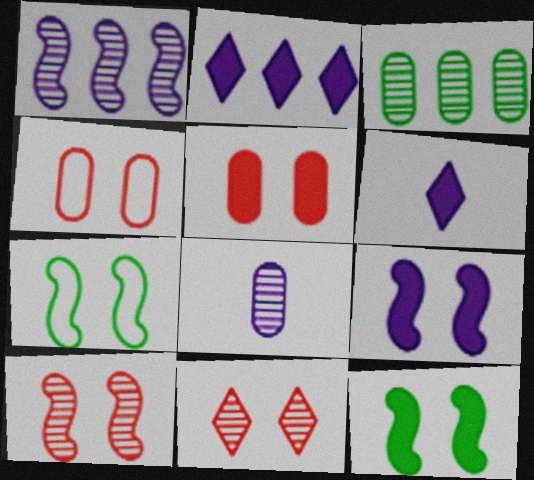[[7, 9, 10]]